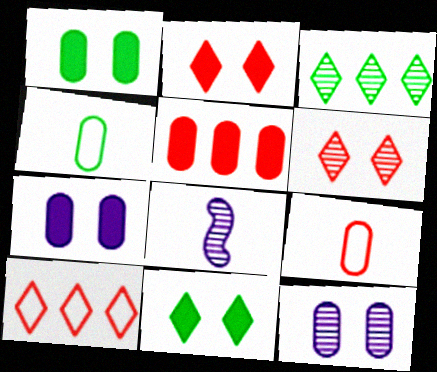[[1, 8, 10], 
[4, 5, 12]]